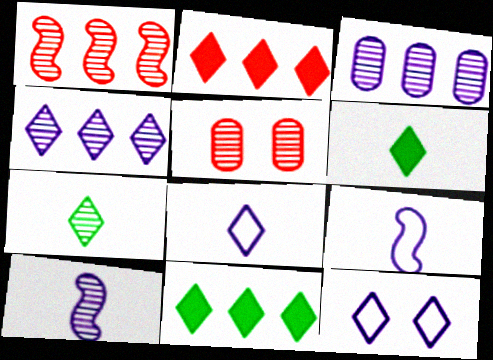[[2, 7, 12], 
[5, 9, 11]]